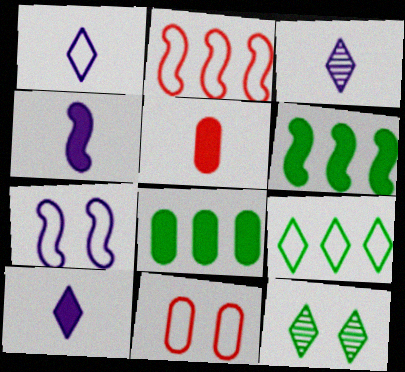[[1, 3, 10], 
[3, 6, 11]]